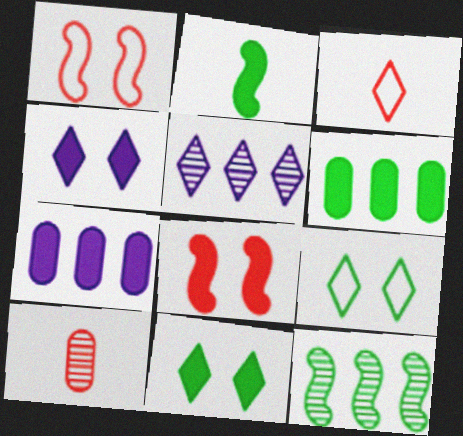[[2, 6, 11], 
[3, 5, 11]]